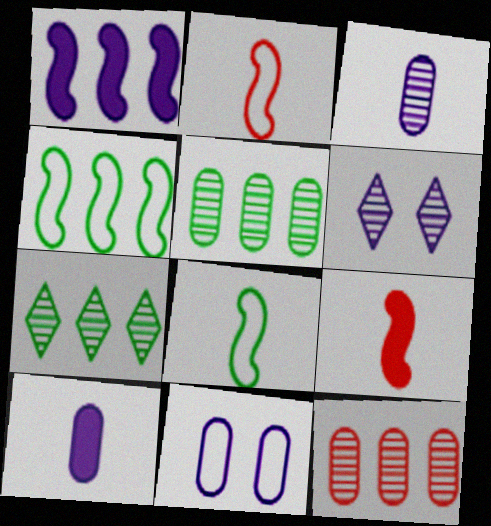[[7, 9, 11]]